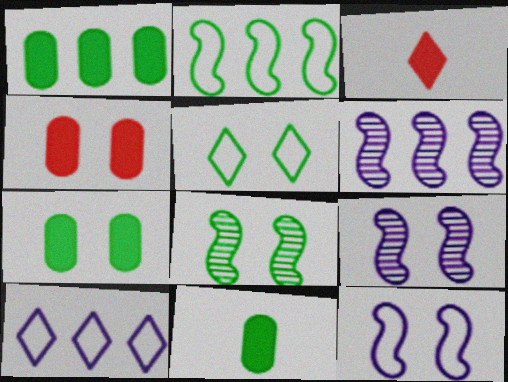[[1, 7, 11], 
[4, 5, 9], 
[5, 7, 8]]